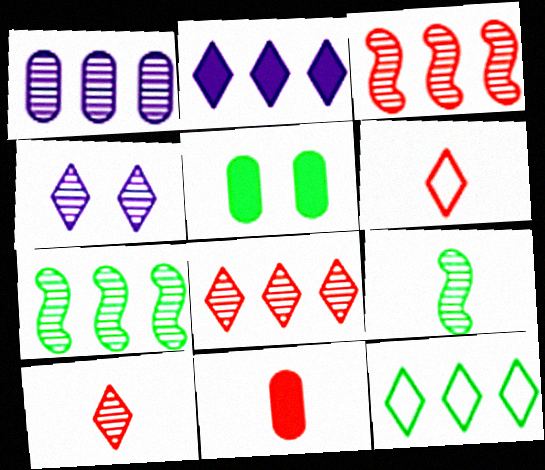[[1, 7, 8], 
[2, 8, 12], 
[5, 9, 12]]